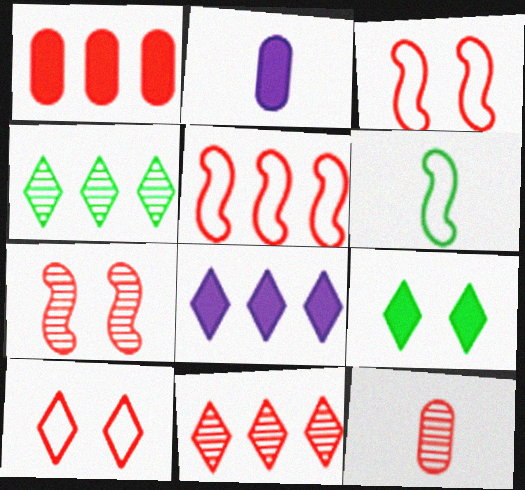[[1, 5, 11], 
[2, 3, 4], 
[7, 11, 12]]